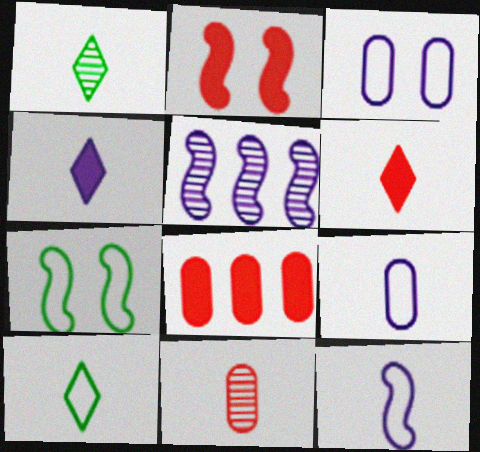[[2, 6, 8], 
[3, 4, 5]]